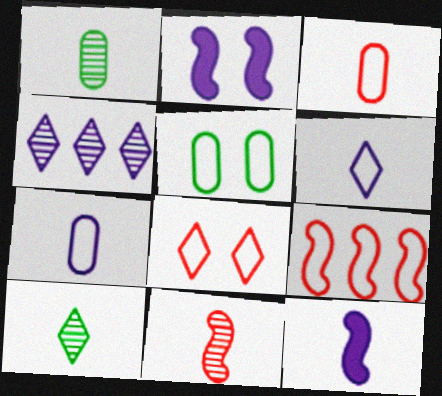[[2, 4, 7], 
[3, 8, 9], 
[3, 10, 12], 
[5, 6, 9]]